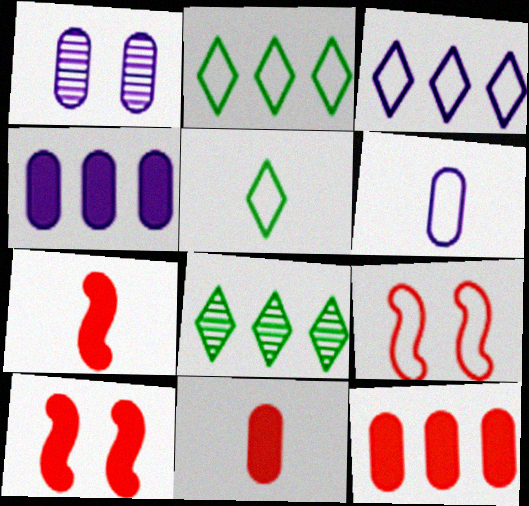[[1, 2, 7], 
[1, 4, 6], 
[2, 6, 9], 
[6, 8, 10]]